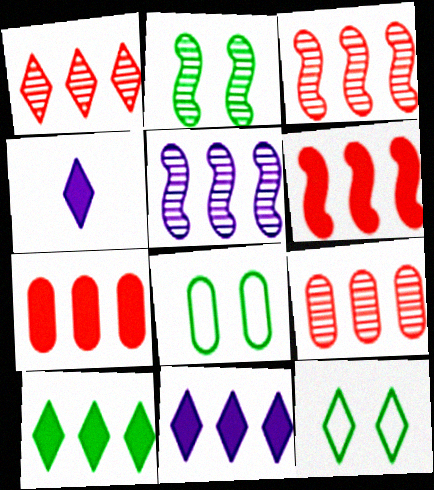[[1, 3, 9], 
[1, 4, 12], 
[3, 4, 8]]